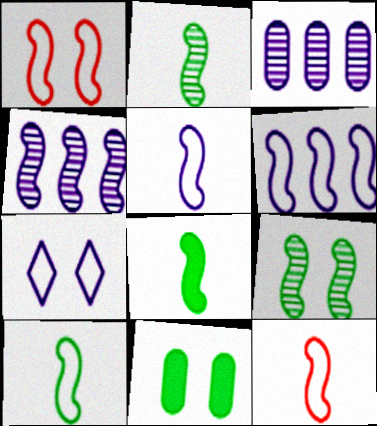[[1, 4, 8], 
[1, 6, 10], 
[2, 8, 10], 
[5, 10, 12]]